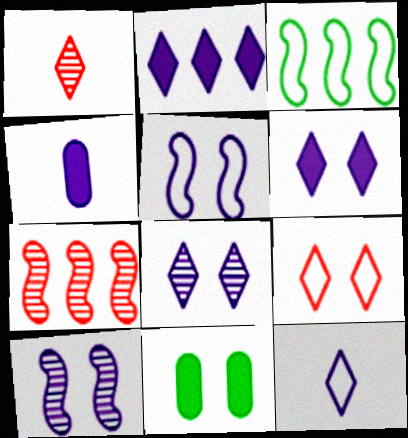[[2, 8, 12], 
[7, 11, 12], 
[9, 10, 11]]